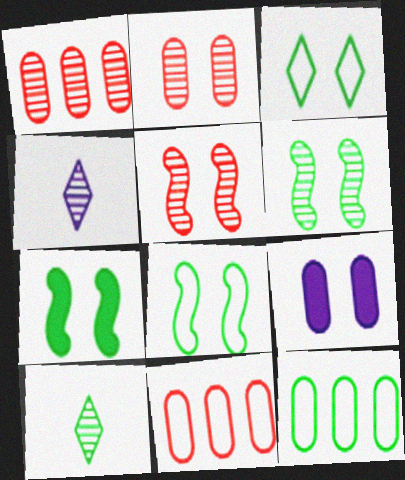[[1, 4, 6], 
[3, 5, 9], 
[4, 7, 11], 
[6, 7, 8], 
[7, 10, 12]]